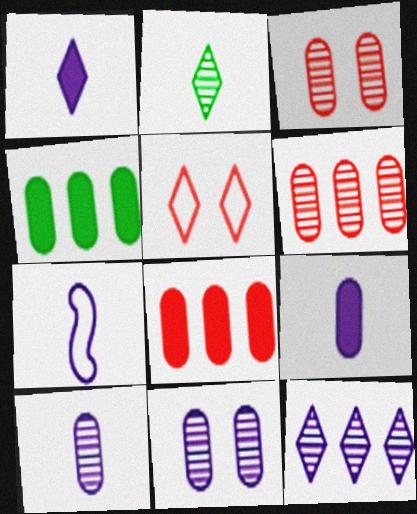[[1, 7, 10]]